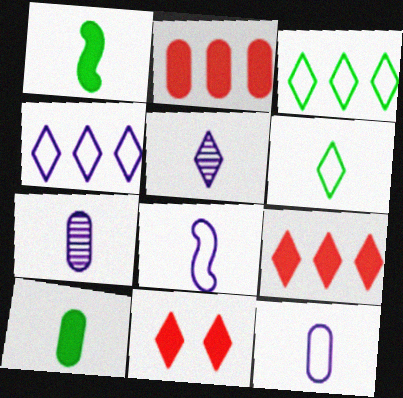[[3, 5, 11]]